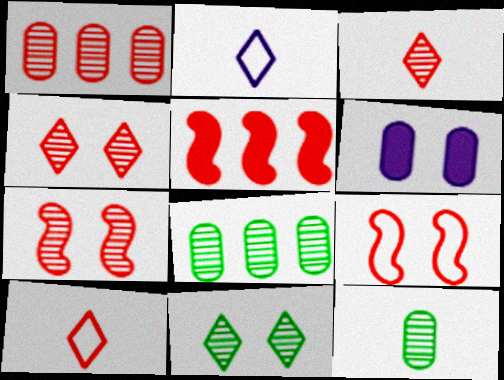[[1, 3, 7], 
[6, 9, 11]]